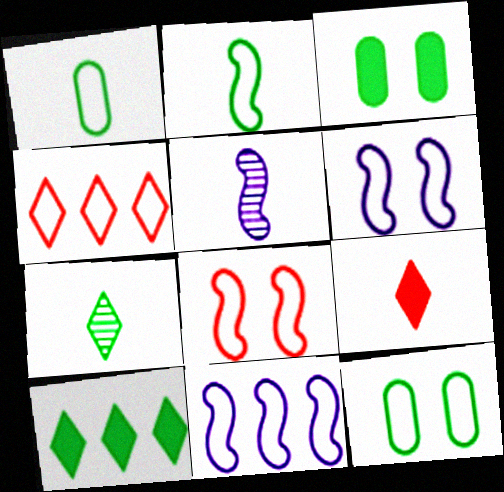[[1, 4, 6], 
[1, 5, 9], 
[2, 8, 11], 
[3, 4, 5]]